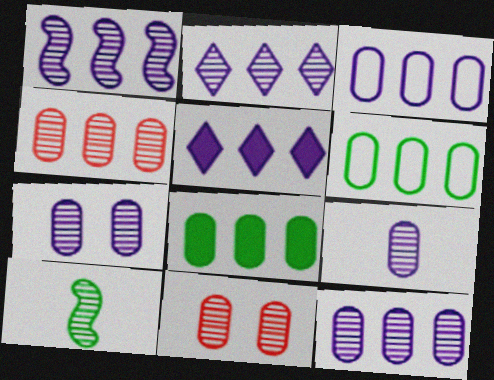[[1, 2, 12], 
[1, 3, 5], 
[2, 10, 11], 
[3, 4, 8], 
[7, 9, 12]]